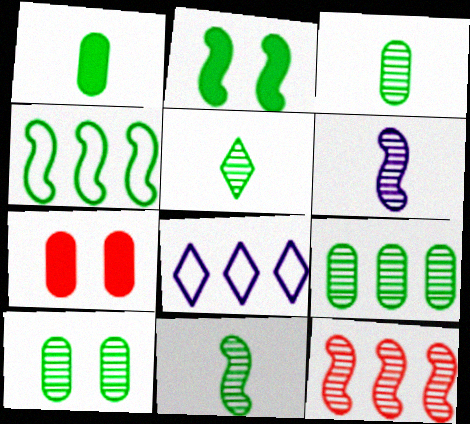[[2, 4, 11], 
[3, 5, 11], 
[3, 9, 10], 
[7, 8, 11]]